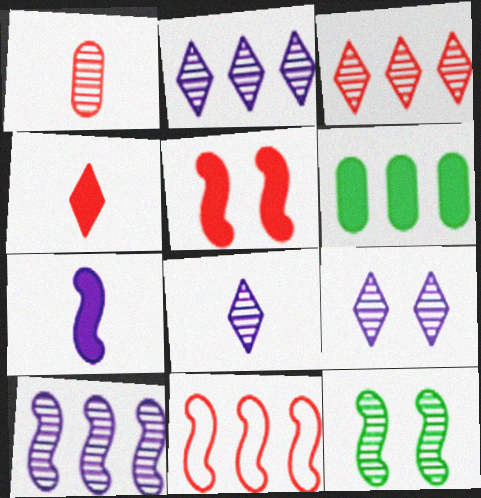[[1, 2, 12], 
[2, 6, 11], 
[2, 8, 9], 
[7, 11, 12]]